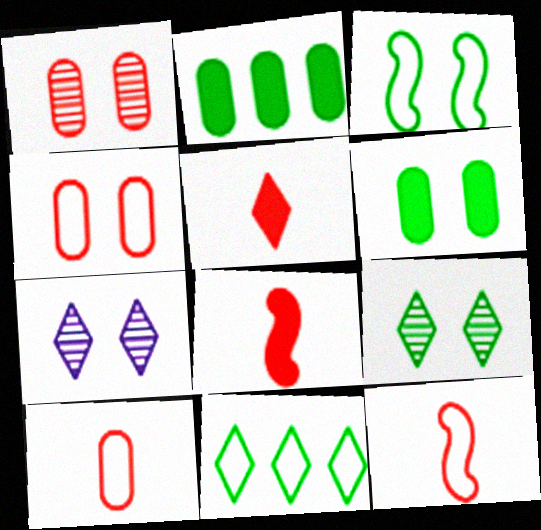[[2, 7, 12], 
[3, 6, 9], 
[5, 7, 11]]